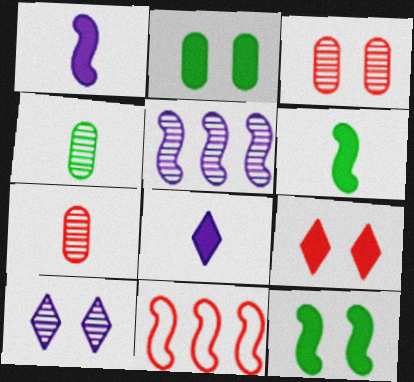[[7, 9, 11]]